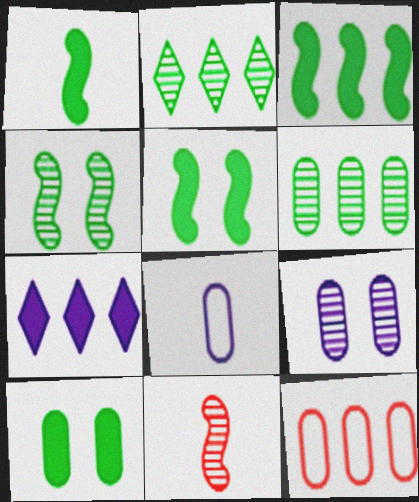[[1, 3, 5], 
[2, 9, 11]]